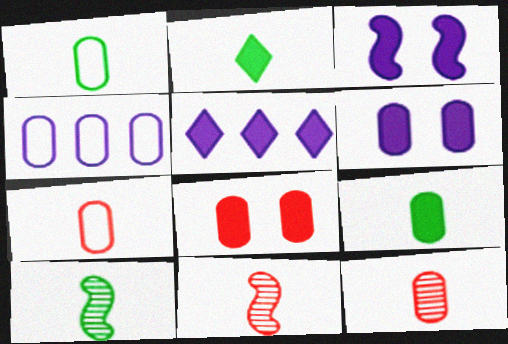[[1, 2, 10]]